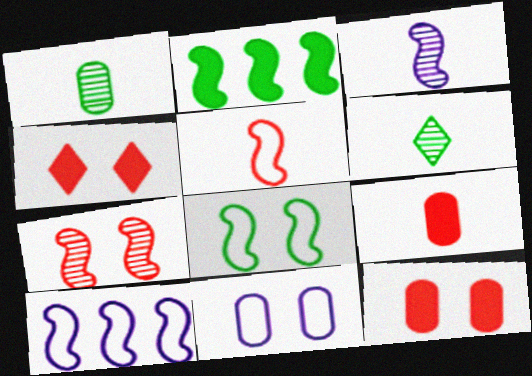[[1, 4, 10], 
[5, 8, 10], 
[6, 10, 12]]